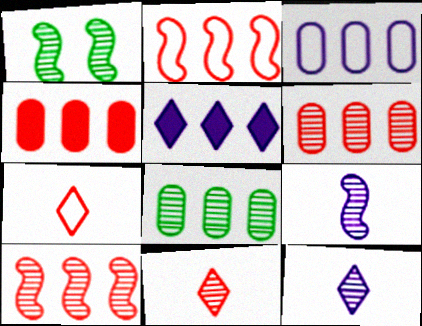[[1, 6, 12], 
[1, 9, 10], 
[2, 5, 8], 
[3, 4, 8]]